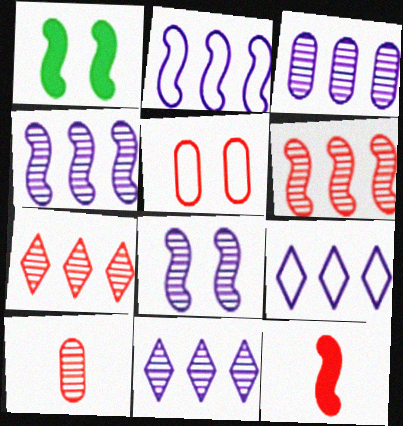[[1, 9, 10], 
[3, 4, 11], 
[5, 7, 12]]